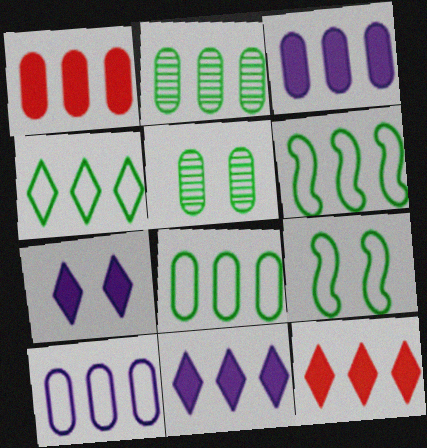[[1, 2, 10], 
[4, 6, 8]]